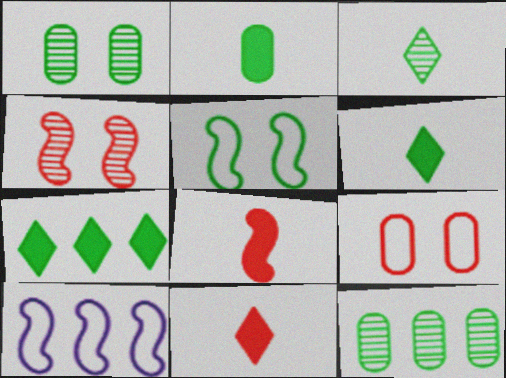[[1, 10, 11], 
[5, 6, 12]]